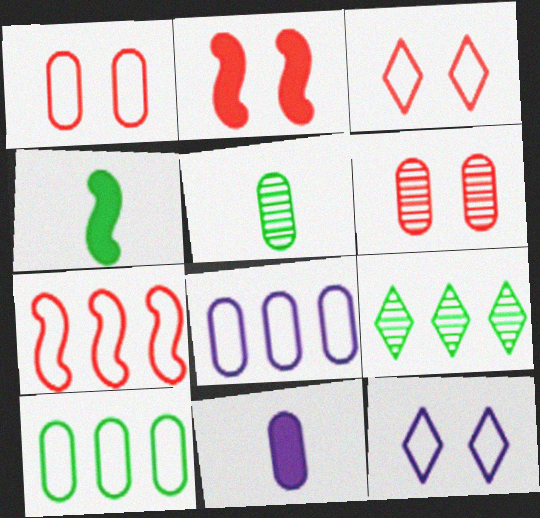[[2, 3, 6], 
[6, 10, 11]]